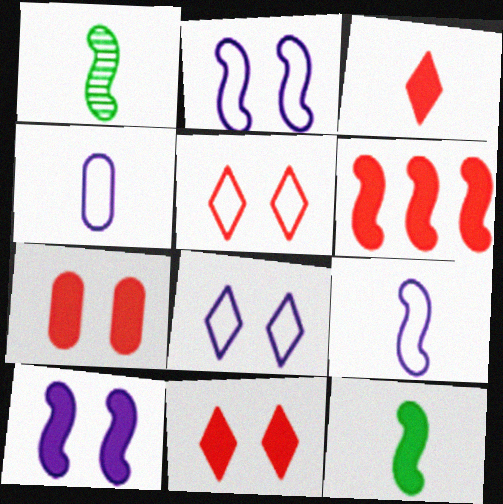[[1, 2, 6], 
[1, 3, 4], 
[3, 6, 7], 
[6, 10, 12]]